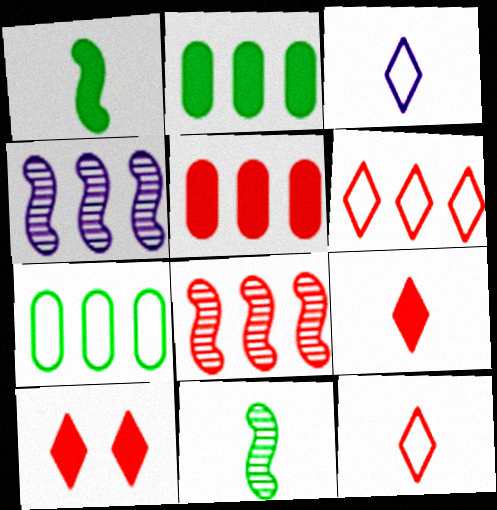[[2, 4, 6], 
[5, 6, 8]]